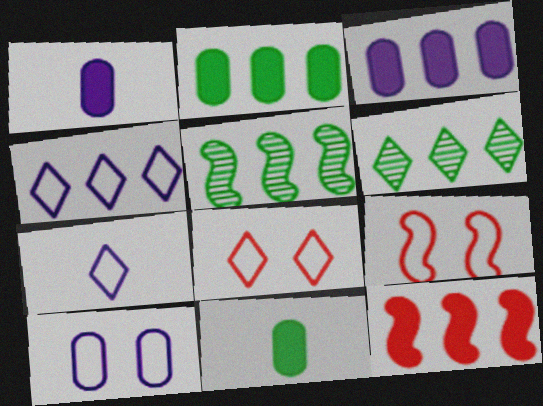[[1, 5, 8], 
[1, 6, 9]]